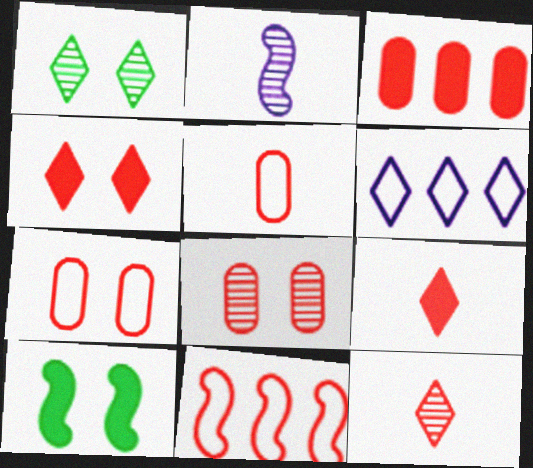[[1, 6, 9], 
[2, 10, 11], 
[3, 5, 8], 
[8, 9, 11]]